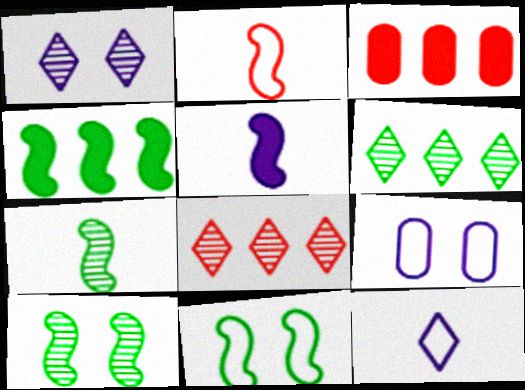[[2, 5, 7], 
[3, 10, 12], 
[4, 7, 11]]